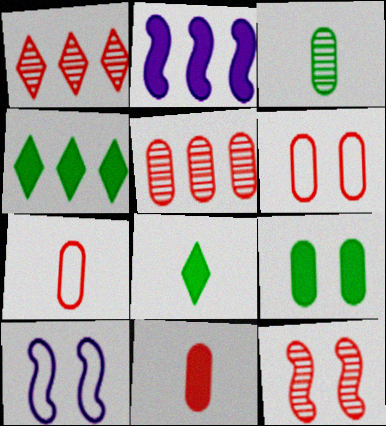[[5, 6, 11], 
[5, 8, 10]]